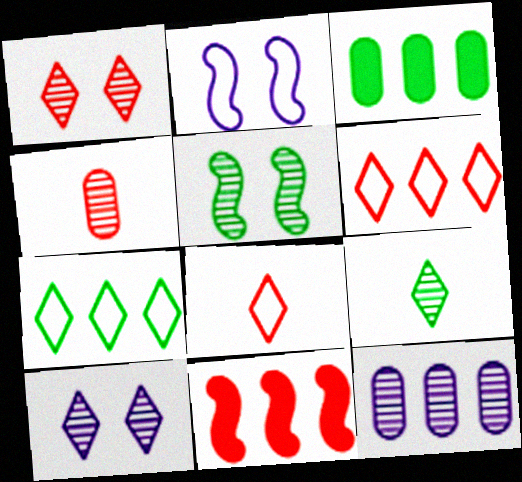[[7, 11, 12]]